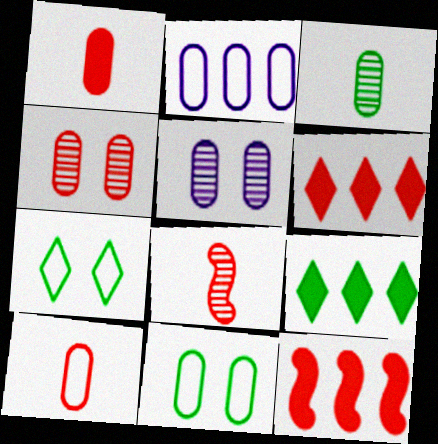[[2, 10, 11]]